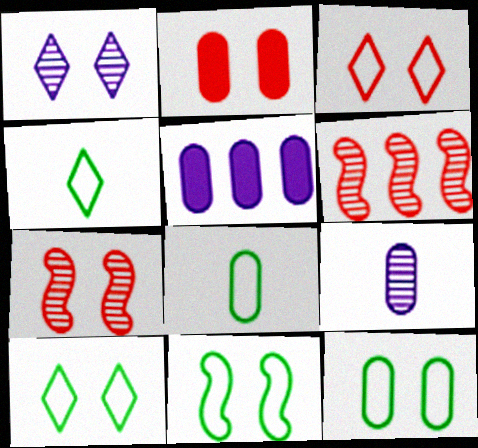[[1, 2, 11], 
[2, 3, 7], 
[4, 5, 7], 
[10, 11, 12]]